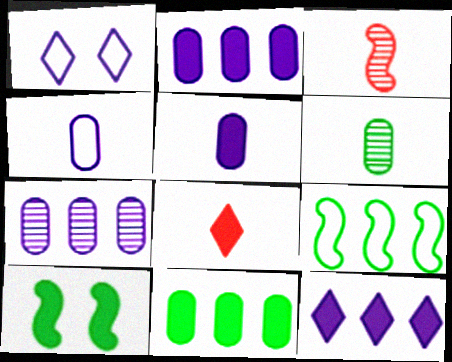[[1, 3, 11], 
[2, 8, 10]]